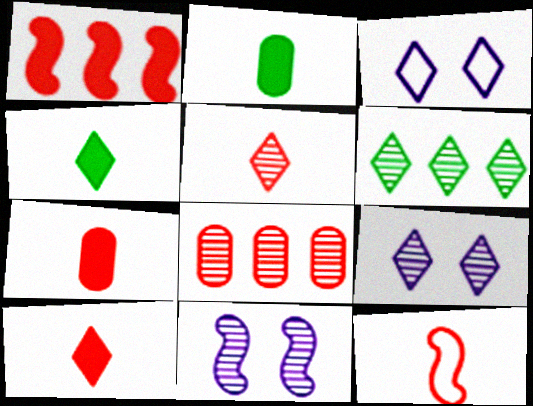[[3, 6, 10], 
[5, 6, 9], 
[5, 7, 12]]